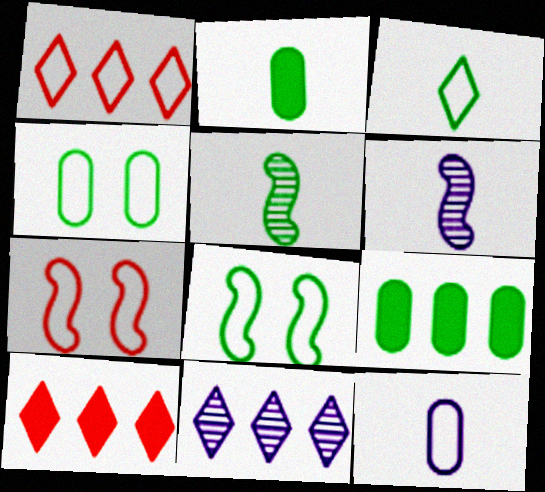[[1, 8, 12], 
[2, 3, 5], 
[2, 7, 11], 
[4, 6, 10]]